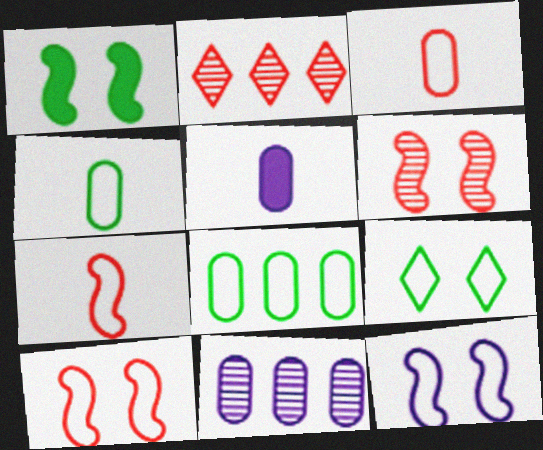[[1, 6, 12]]